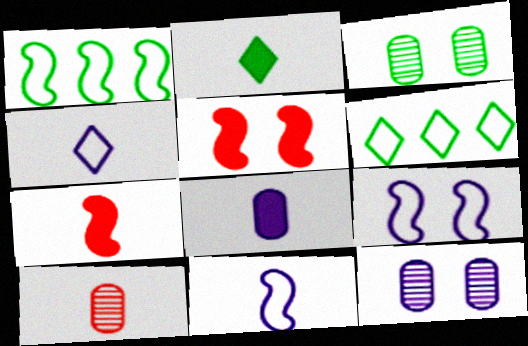[[1, 2, 3], 
[2, 7, 8], 
[2, 10, 11], 
[6, 7, 12]]